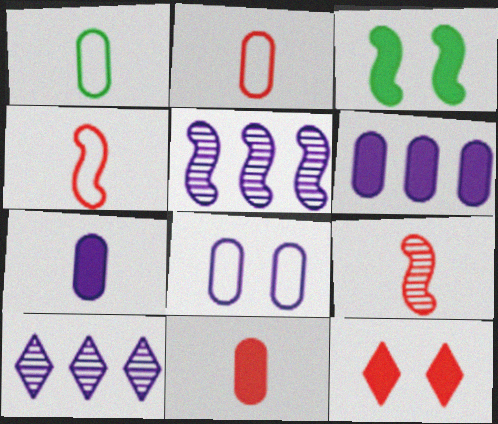[[1, 5, 12], 
[2, 3, 10], 
[3, 4, 5]]